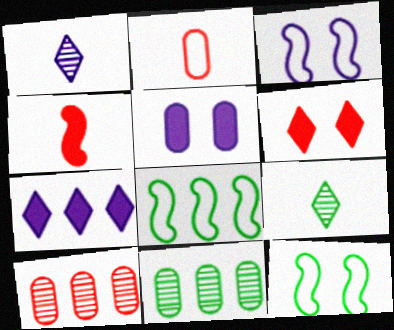[[2, 5, 11], 
[7, 8, 10]]